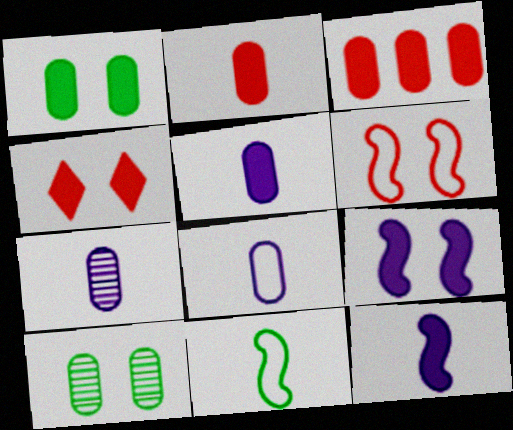[[1, 3, 5], 
[1, 4, 9], 
[3, 8, 10], 
[5, 7, 8]]